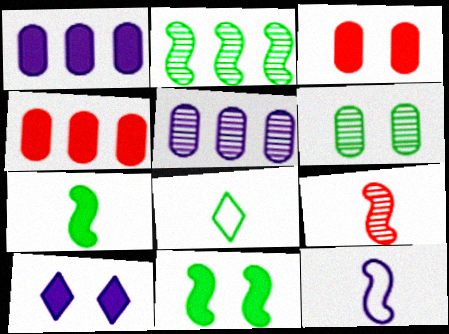[[3, 10, 11], 
[4, 7, 10], 
[5, 10, 12], 
[7, 9, 12]]